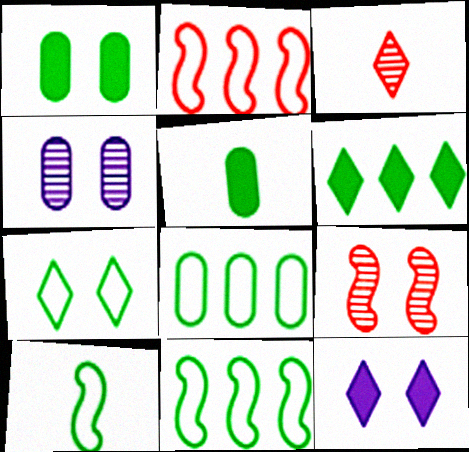[[7, 8, 10]]